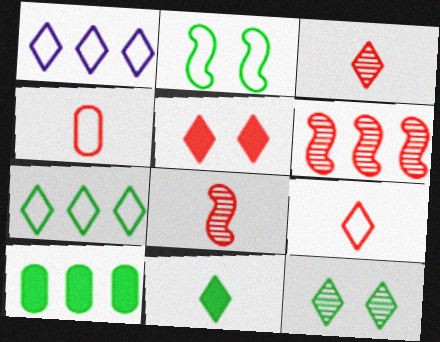[[1, 2, 4], 
[1, 6, 10], 
[4, 5, 6], 
[7, 11, 12]]